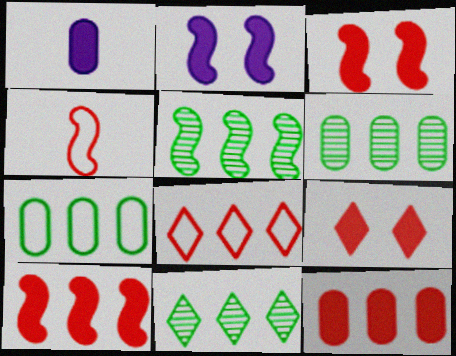[[2, 4, 5], 
[5, 6, 11]]